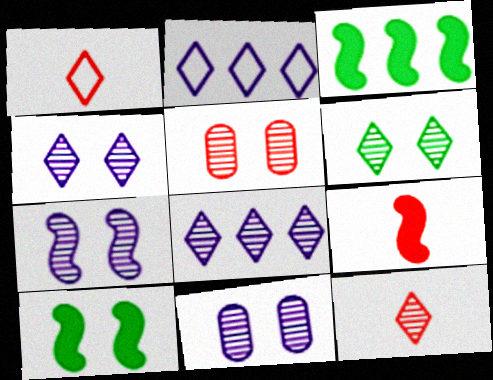[[1, 3, 11], 
[4, 7, 11], 
[5, 6, 7], 
[6, 8, 12]]